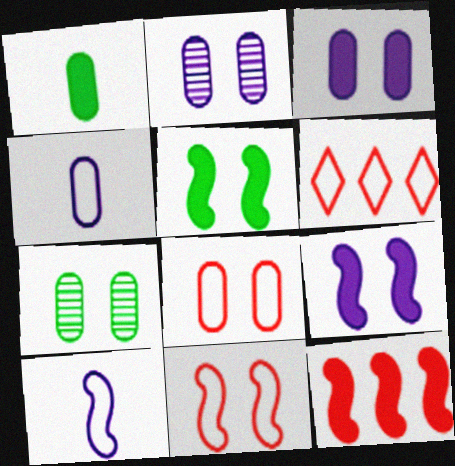[[3, 7, 8]]